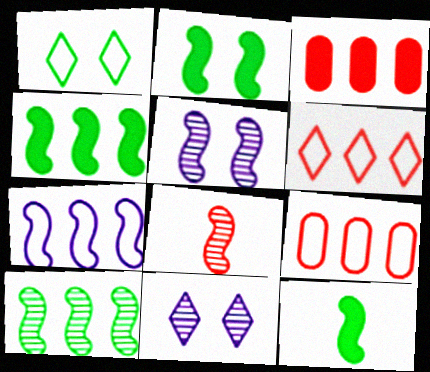[[2, 4, 12], 
[2, 7, 8], 
[5, 8, 10], 
[9, 11, 12]]